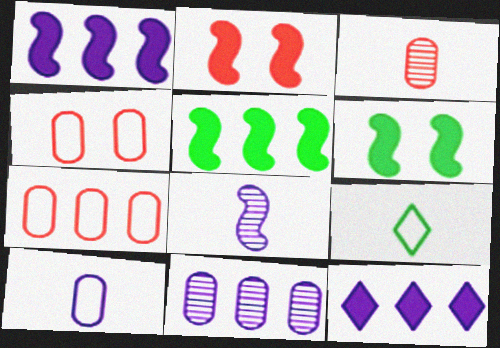[[2, 9, 11]]